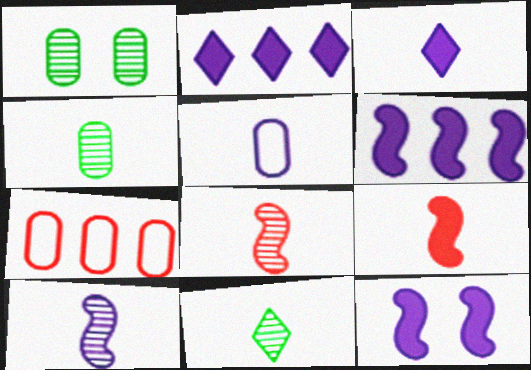[[3, 5, 10], 
[5, 9, 11], 
[7, 11, 12]]